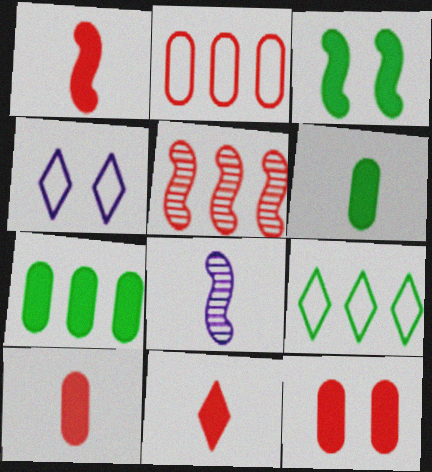[[1, 10, 11], 
[4, 5, 6], 
[8, 9, 12]]